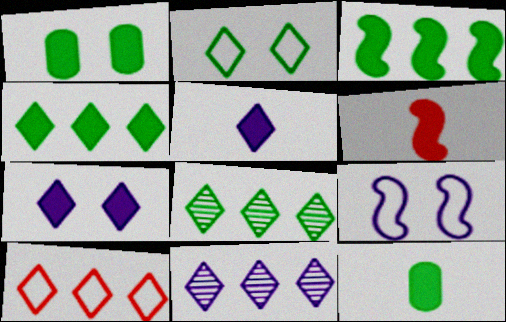[[4, 10, 11], 
[5, 6, 12]]